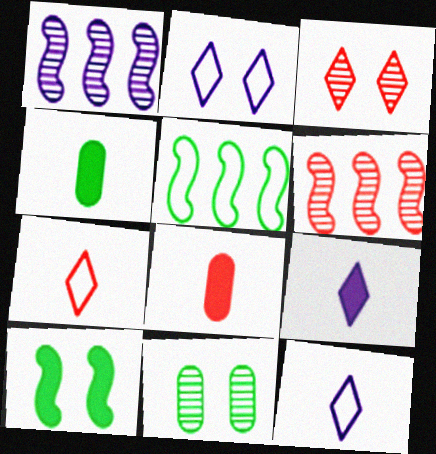[[2, 4, 6]]